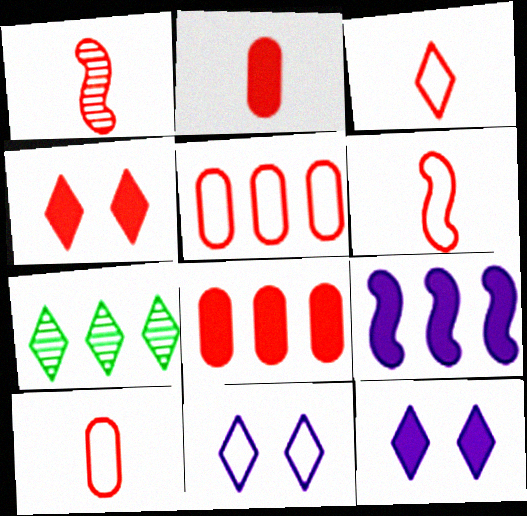[[1, 2, 3], 
[1, 4, 5], 
[3, 6, 10], 
[3, 7, 12], 
[5, 7, 9]]